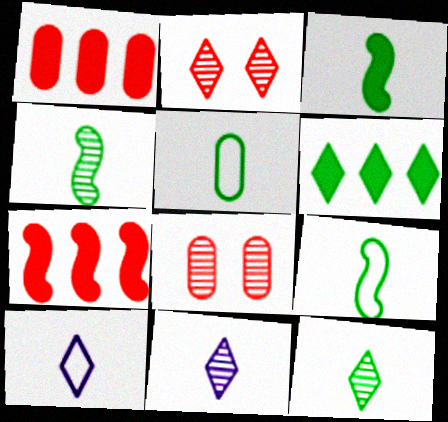[[2, 6, 10], 
[3, 4, 9], 
[3, 5, 12]]